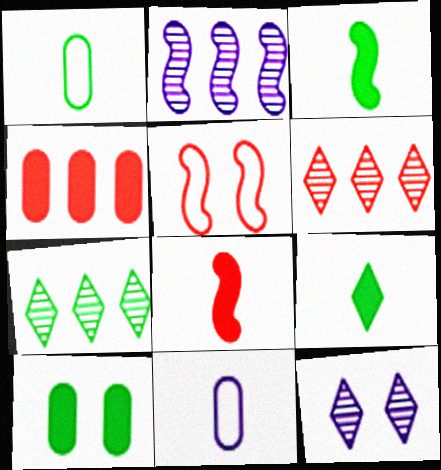[[2, 3, 5], 
[5, 10, 12]]